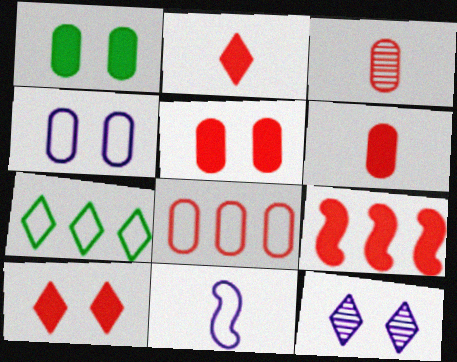[[2, 5, 9], 
[2, 7, 12], 
[3, 5, 8], 
[6, 9, 10]]